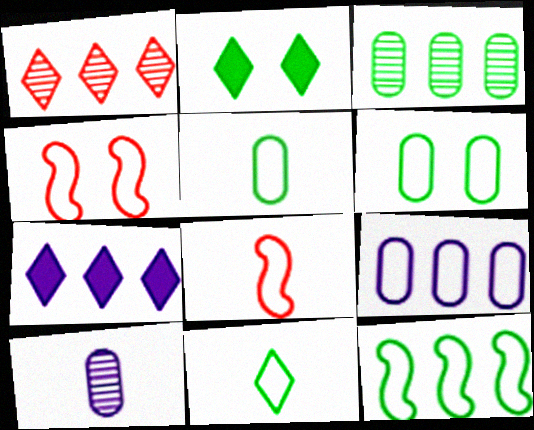[[4, 9, 11], 
[6, 11, 12]]